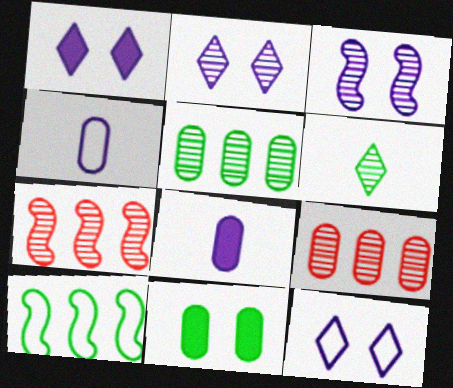[[1, 2, 12], 
[3, 6, 9], 
[4, 9, 11], 
[6, 10, 11]]